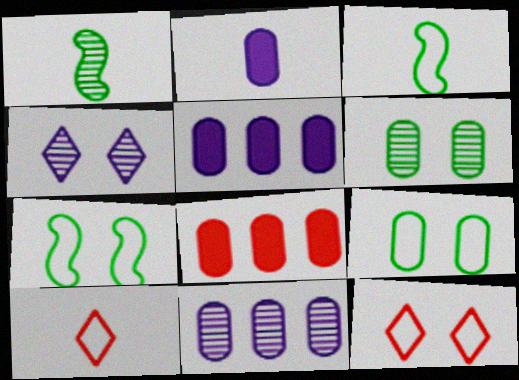[[1, 2, 10], 
[1, 5, 12], 
[3, 4, 8]]